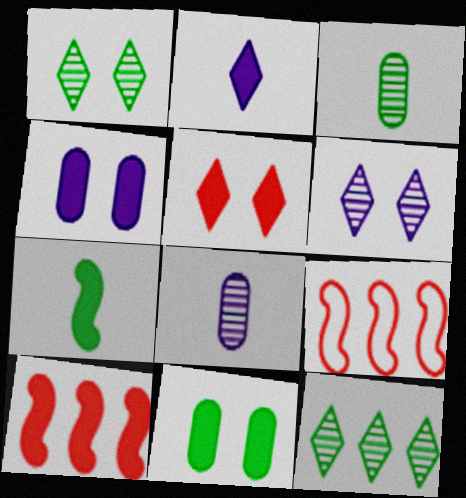[[2, 10, 11]]